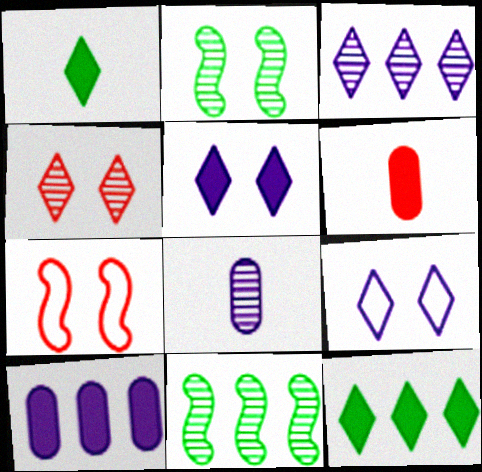[[4, 8, 11], 
[6, 9, 11], 
[7, 8, 12]]